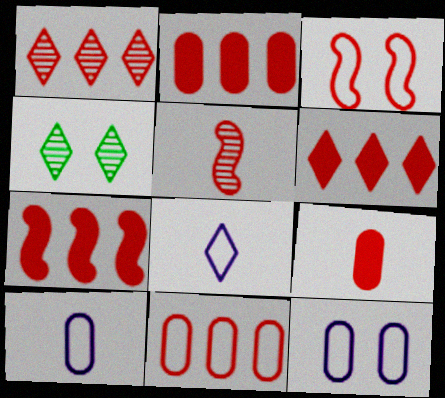[[1, 3, 9], 
[1, 7, 11], 
[2, 6, 7], 
[3, 5, 7], 
[4, 6, 8], 
[4, 7, 10]]